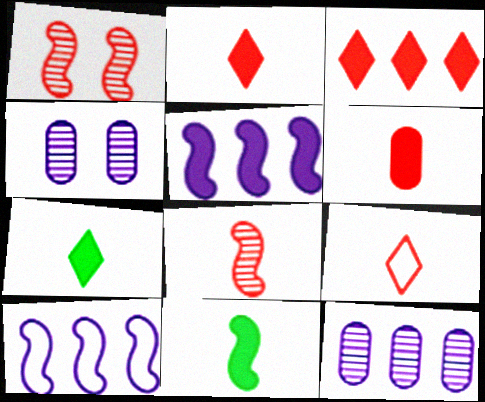[[1, 10, 11], 
[6, 8, 9]]